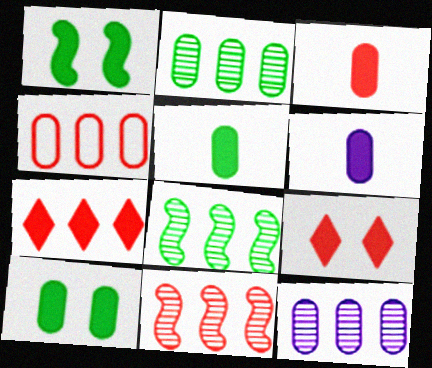[[1, 6, 7], 
[3, 5, 6], 
[4, 7, 11]]